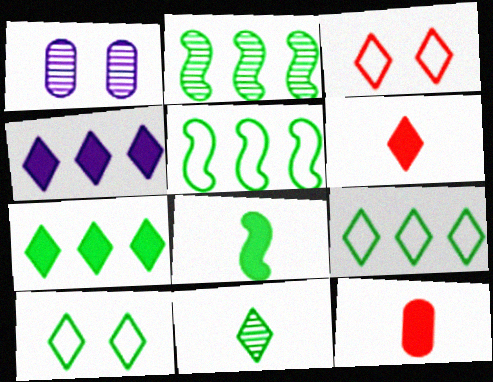[[1, 5, 6], 
[3, 4, 11], 
[7, 10, 11]]